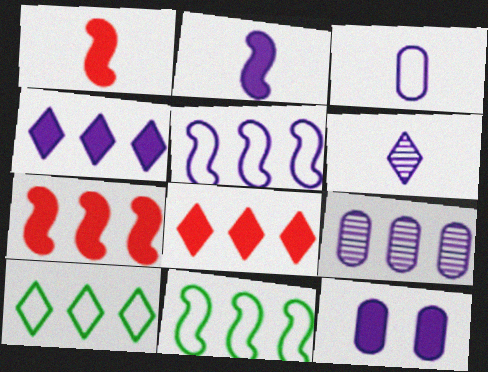[[2, 3, 6], 
[2, 4, 12], 
[3, 9, 12], 
[4, 5, 9], 
[5, 6, 12], 
[7, 9, 10], 
[8, 9, 11]]